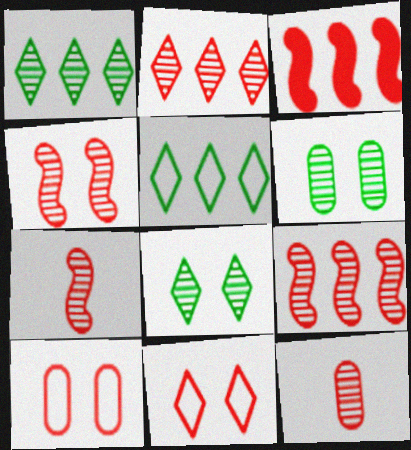[[2, 4, 12], 
[3, 11, 12], 
[4, 7, 9]]